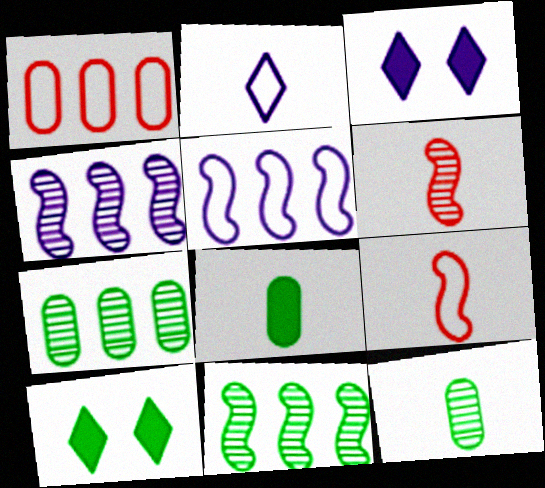[[2, 6, 8], 
[3, 7, 9]]